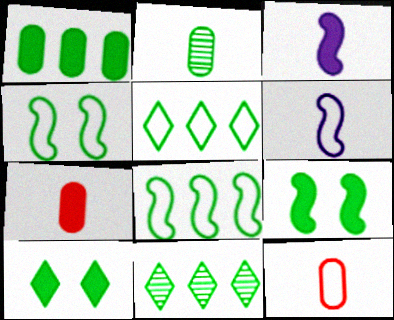[[1, 8, 11], 
[2, 5, 9], 
[2, 8, 10]]